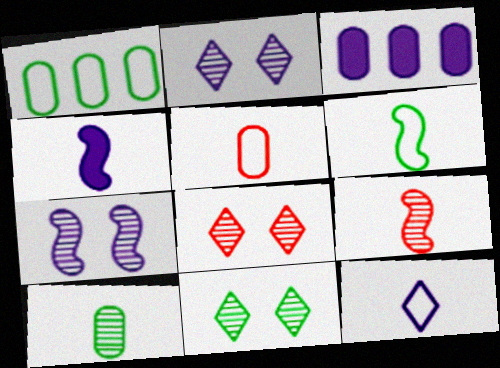[[1, 4, 8], 
[2, 8, 11], 
[3, 6, 8], 
[3, 7, 12], 
[4, 6, 9], 
[5, 6, 12]]